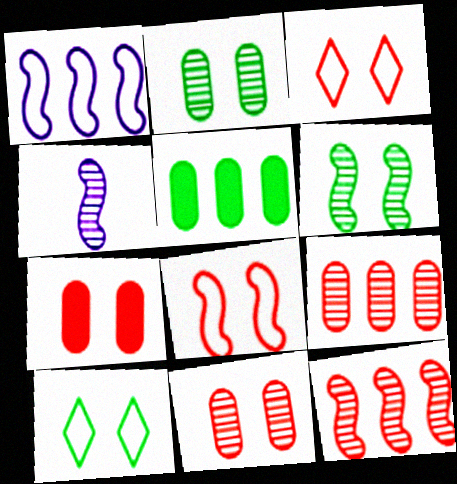[[3, 4, 5], 
[4, 6, 12]]